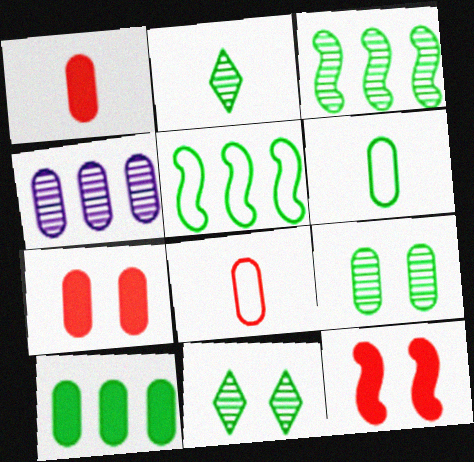[[2, 3, 9], 
[4, 6, 7], 
[6, 9, 10]]